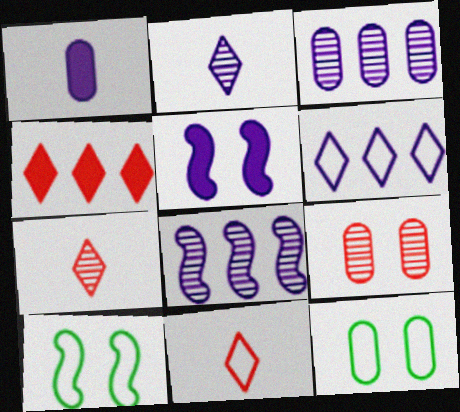[]